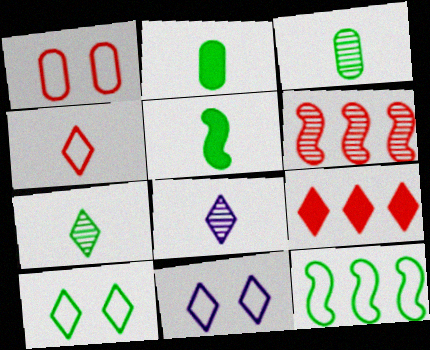[[2, 6, 11], 
[7, 9, 11], 
[8, 9, 10]]